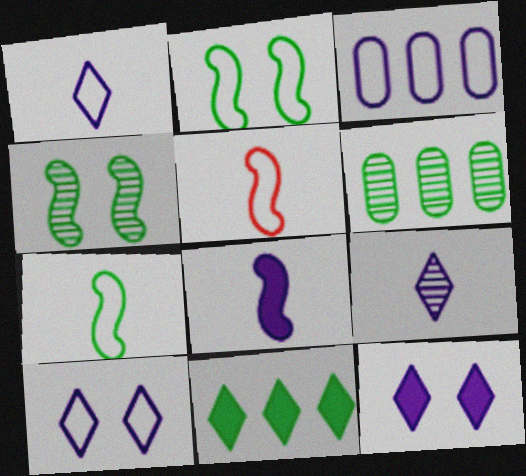[[5, 6, 12]]